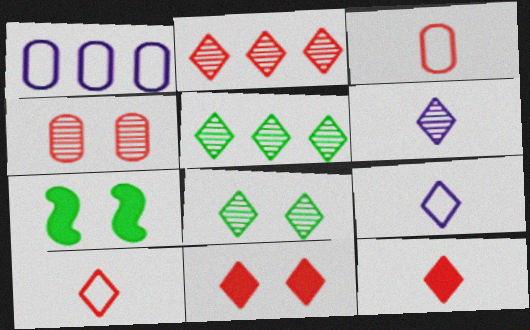[[2, 6, 8], 
[2, 10, 11], 
[5, 9, 11]]